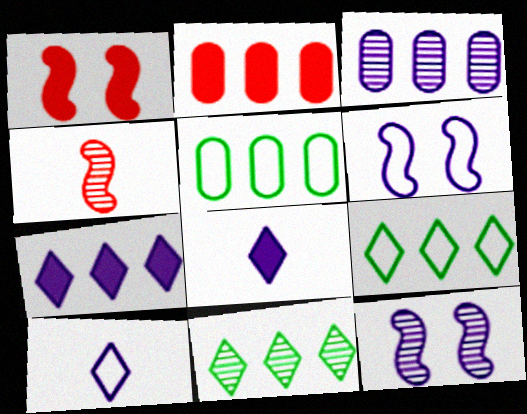[[2, 3, 5], 
[3, 6, 8]]